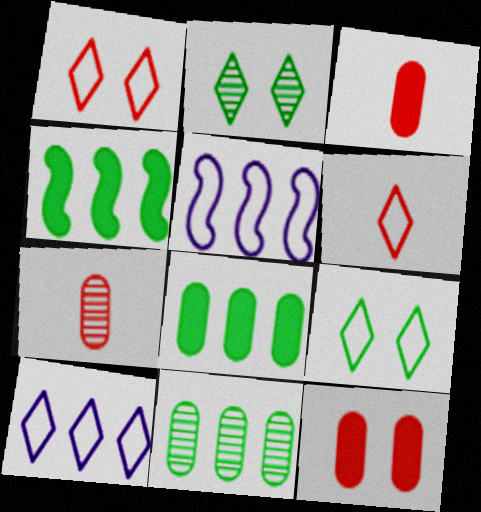[[2, 3, 5], 
[6, 9, 10]]